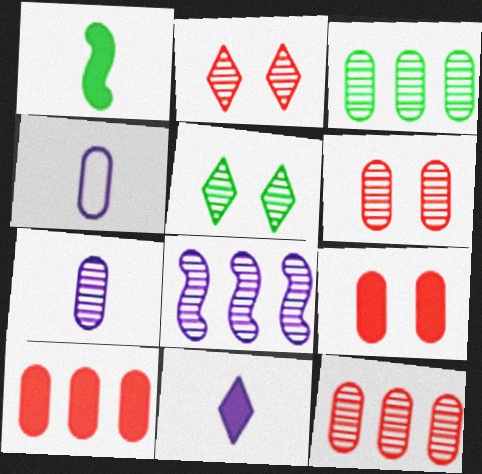[[3, 4, 9], 
[3, 6, 7]]